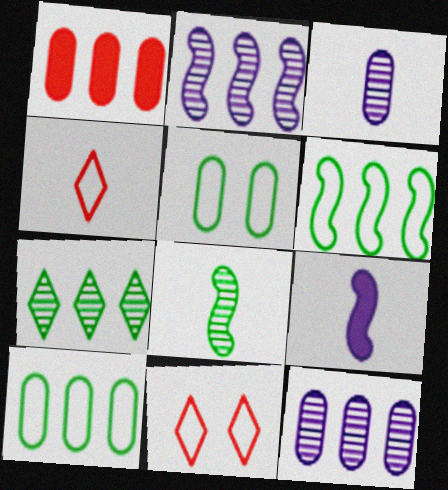[[1, 3, 5], 
[1, 10, 12]]